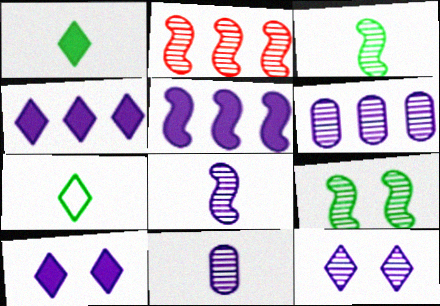[[2, 8, 9], 
[6, 8, 12]]